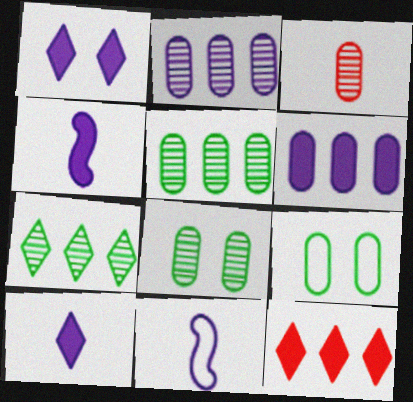[[1, 2, 11], 
[1, 4, 6], 
[2, 3, 8], 
[3, 6, 9], 
[8, 11, 12]]